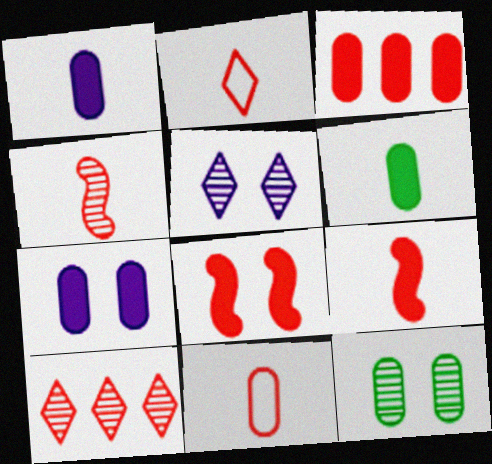[[3, 6, 7], 
[8, 10, 11]]